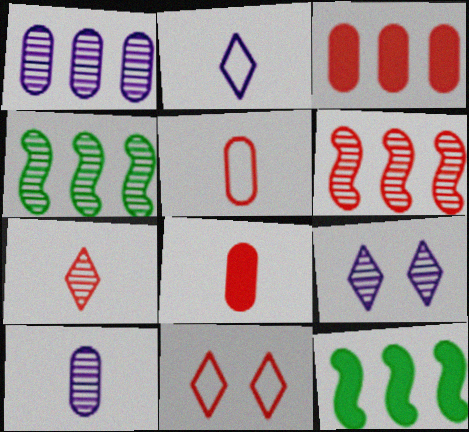[[5, 9, 12], 
[6, 8, 11], 
[10, 11, 12]]